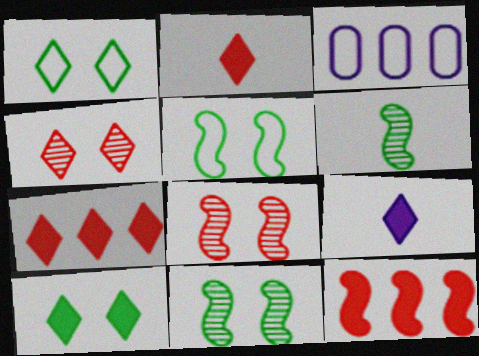[[2, 3, 11], 
[7, 9, 10]]